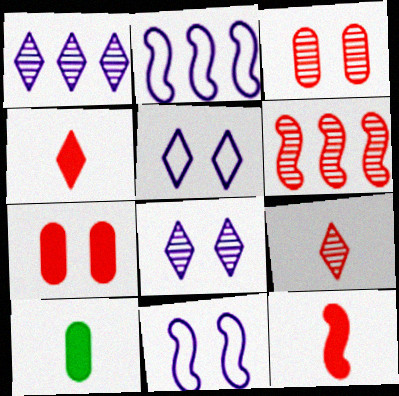[[3, 6, 9], 
[5, 6, 10]]